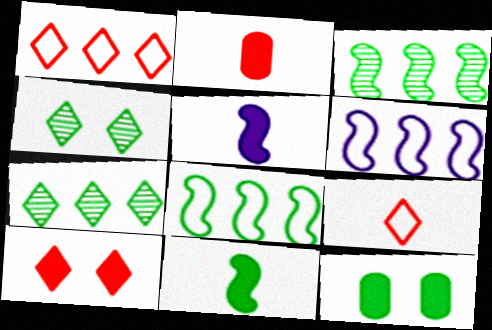[[2, 4, 6]]